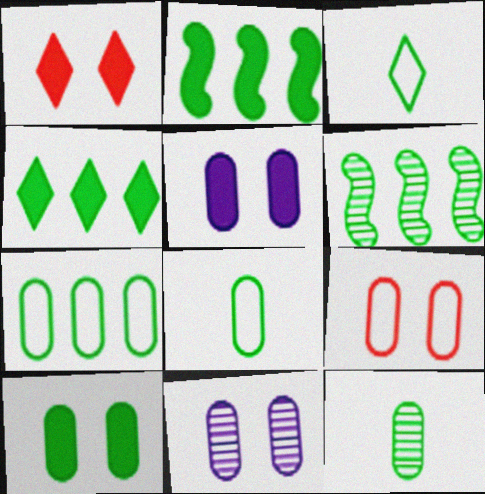[[3, 6, 10], 
[4, 6, 7], 
[7, 10, 12], 
[9, 10, 11]]